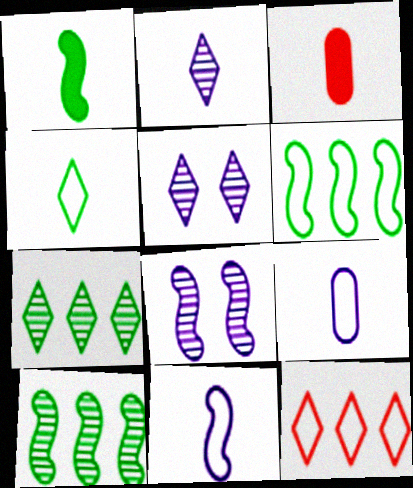[[3, 5, 6]]